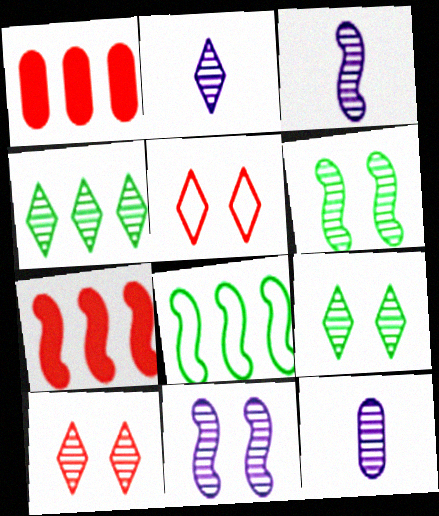[[2, 3, 12], 
[2, 4, 10]]